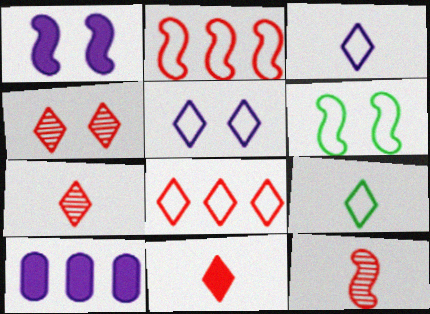[[4, 8, 11], 
[5, 8, 9], 
[6, 7, 10]]